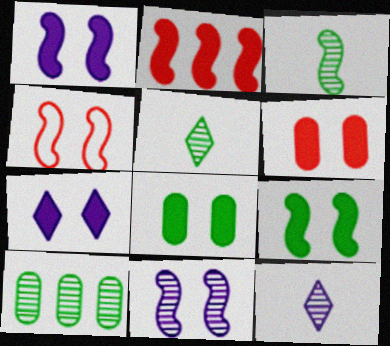[[4, 9, 11], 
[6, 7, 9]]